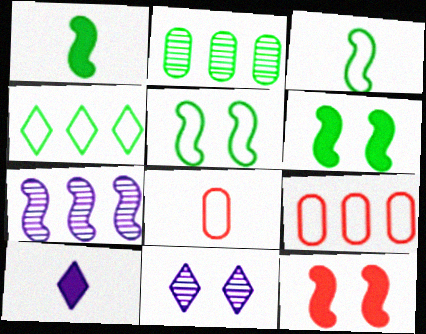[[1, 9, 11], 
[3, 7, 12]]